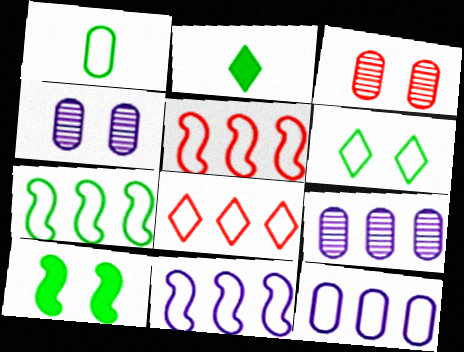[[1, 6, 7], 
[2, 3, 11], 
[2, 4, 5], 
[5, 7, 11], 
[7, 8, 12]]